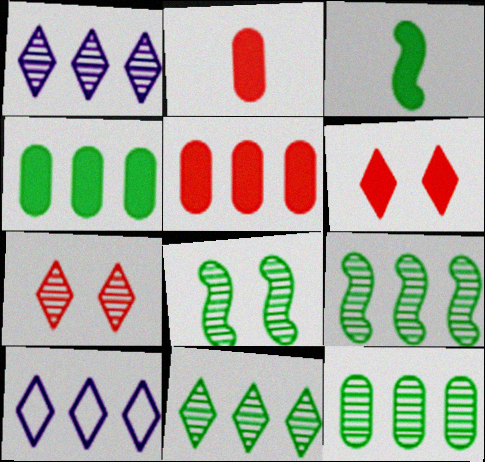[[2, 8, 10], 
[5, 9, 10], 
[9, 11, 12]]